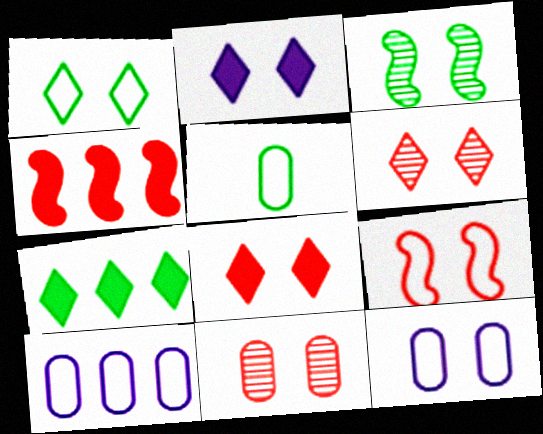[[1, 2, 6], 
[1, 9, 12], 
[3, 5, 7], 
[3, 8, 12], 
[8, 9, 11]]